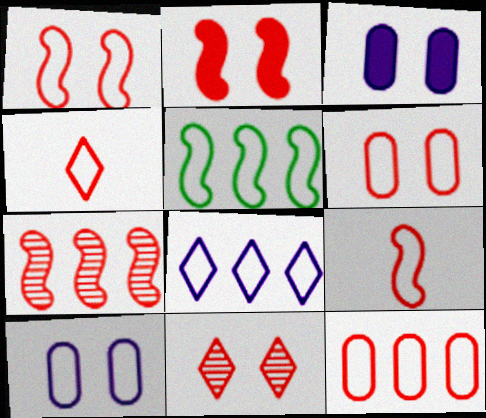[[1, 4, 12], 
[2, 6, 11], 
[2, 7, 9], 
[4, 5, 10], 
[5, 8, 12]]